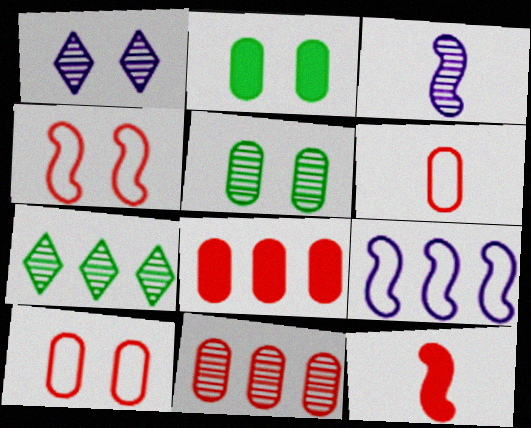[[1, 2, 4], 
[7, 8, 9]]